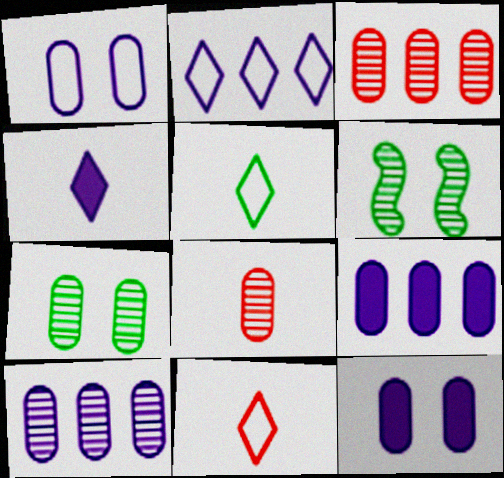[[6, 9, 11], 
[7, 8, 10]]